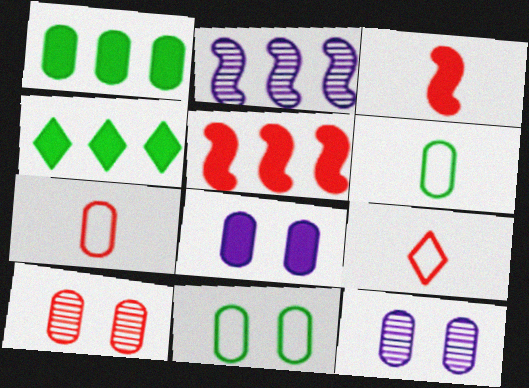[[1, 7, 12], 
[3, 4, 8], 
[5, 9, 10], 
[8, 10, 11]]